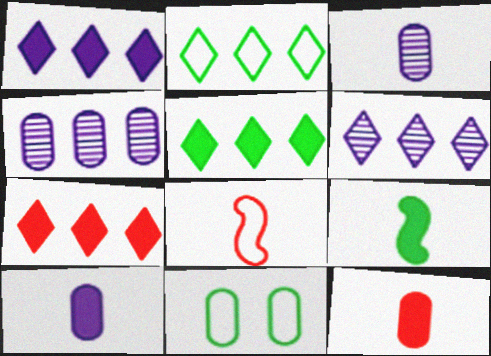[[1, 5, 7], 
[2, 6, 7], 
[4, 11, 12]]